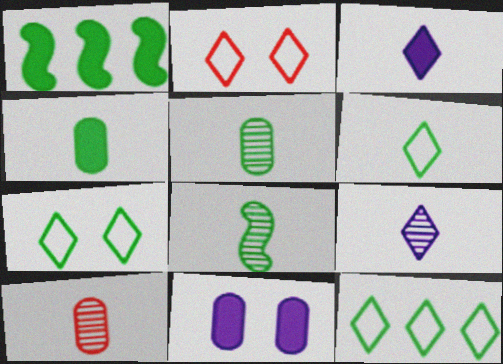[[1, 5, 7], 
[4, 6, 8], 
[6, 7, 12], 
[8, 9, 10]]